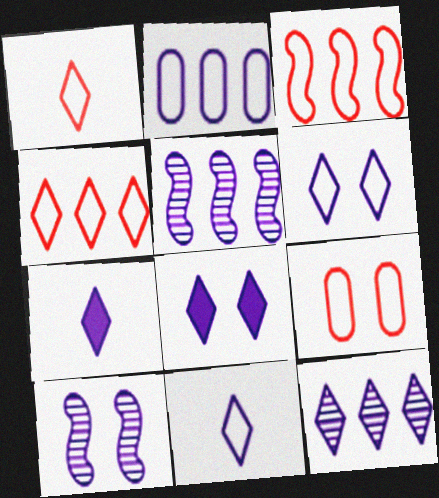[[1, 3, 9], 
[2, 7, 10], 
[6, 7, 12], 
[8, 11, 12]]